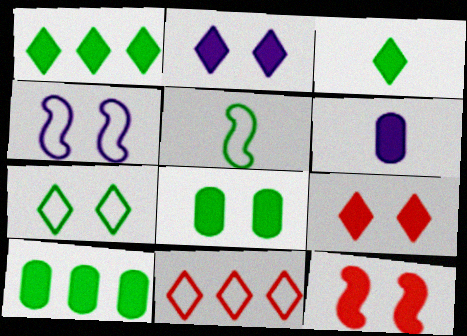[[1, 6, 12], 
[2, 8, 12]]